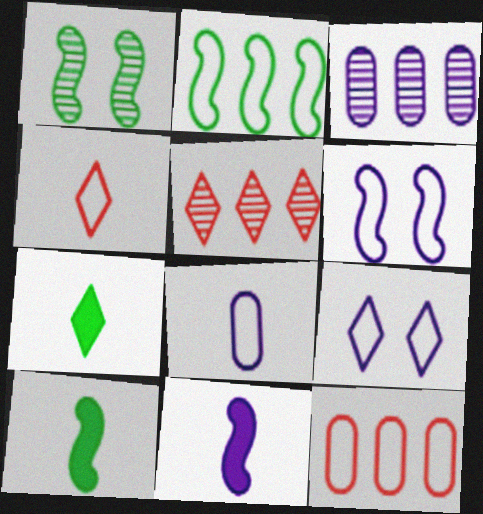[[1, 2, 10], 
[3, 9, 11], 
[5, 7, 9]]